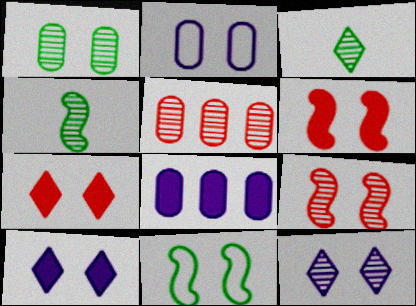[[1, 9, 12], 
[4, 5, 12]]